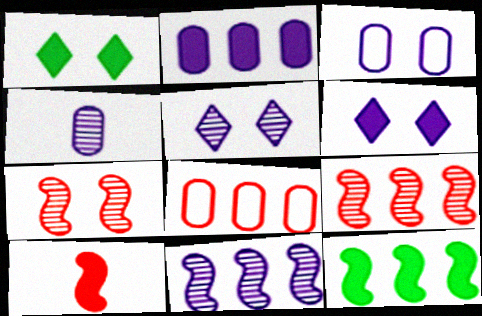[[1, 2, 10], 
[1, 3, 7], 
[2, 3, 4], 
[4, 5, 11]]